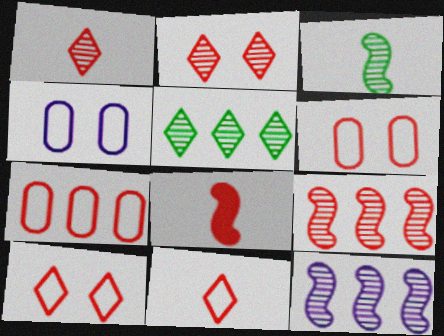[[2, 7, 8], 
[4, 5, 8]]